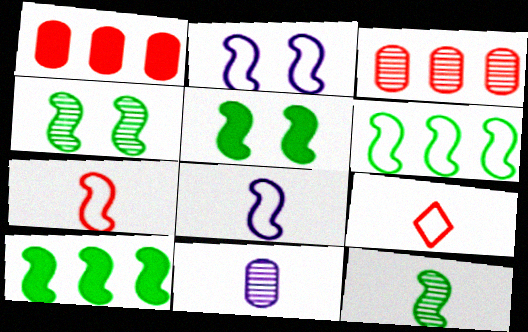[[2, 6, 7], 
[5, 6, 12]]